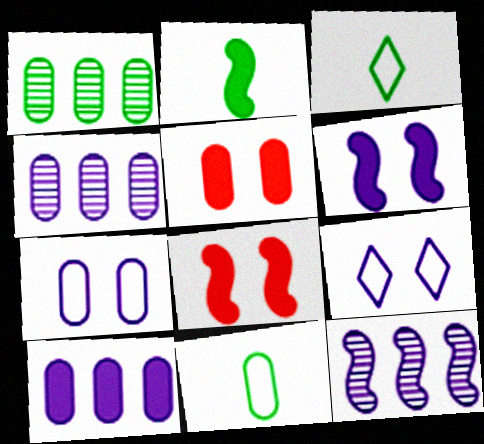[[3, 4, 8], 
[3, 5, 12], 
[4, 5, 11]]